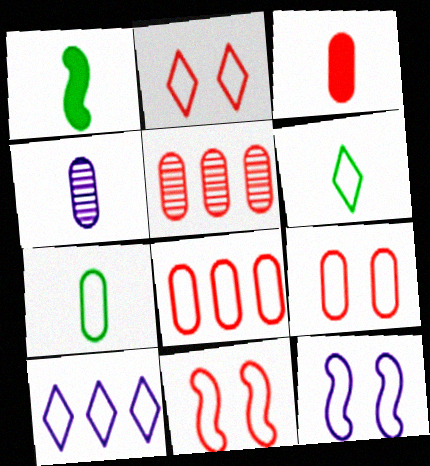[[2, 6, 10], 
[2, 9, 11], 
[3, 4, 7], 
[3, 5, 9], 
[6, 8, 12], 
[7, 10, 11]]